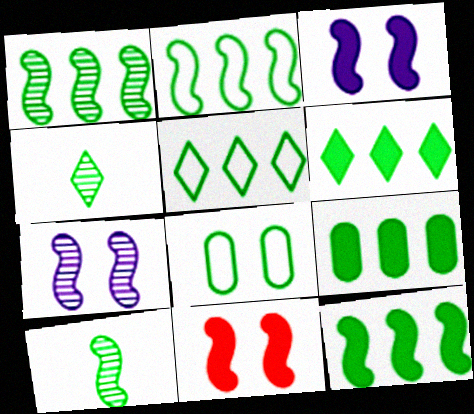[[1, 2, 12], 
[1, 5, 9], 
[4, 8, 12], 
[6, 8, 10], 
[6, 9, 12]]